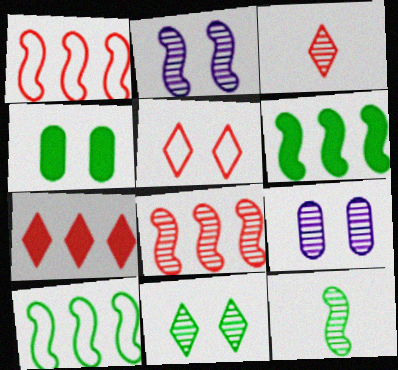[[2, 4, 5], 
[2, 8, 12], 
[3, 5, 7]]